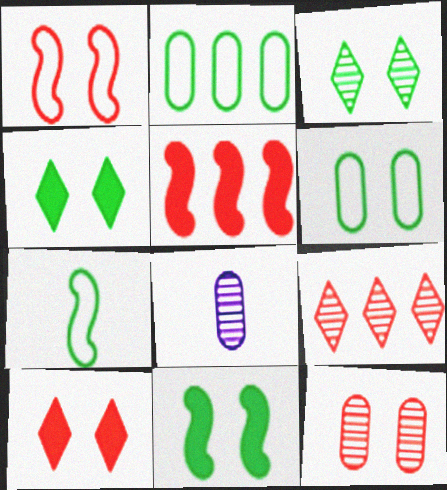[[1, 10, 12], 
[3, 6, 11]]